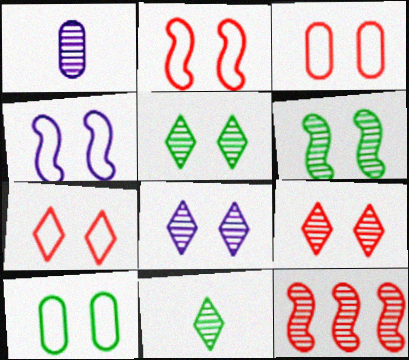[[1, 5, 12], 
[2, 3, 7], 
[4, 7, 10], 
[5, 8, 9]]